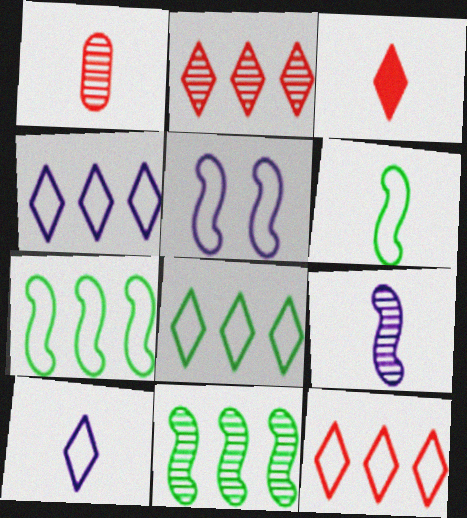[[4, 8, 12]]